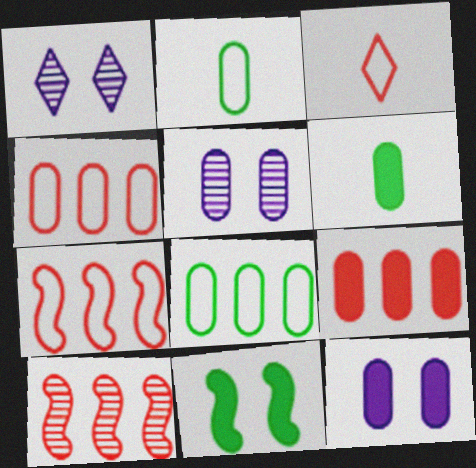[[1, 6, 7], 
[2, 5, 9], 
[4, 5, 6], 
[6, 9, 12]]